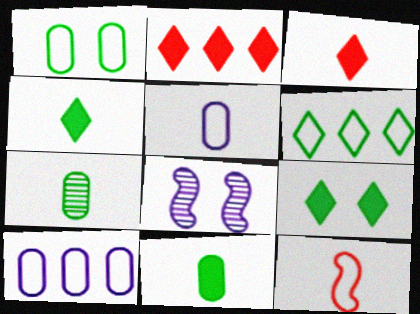[]